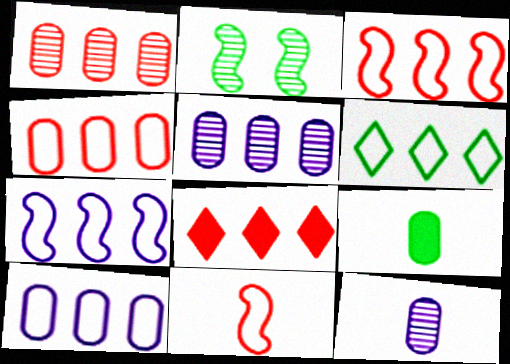[[1, 3, 8], 
[2, 6, 9], 
[3, 6, 10], 
[4, 6, 7]]